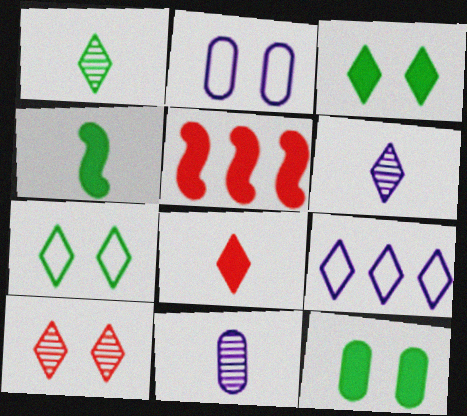[[1, 2, 5], 
[5, 7, 11]]